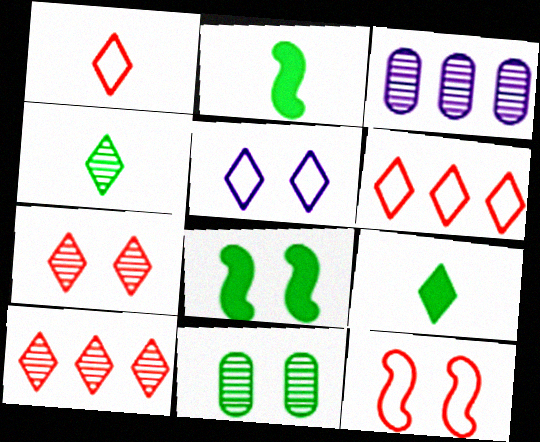[[1, 3, 8], 
[3, 9, 12], 
[5, 9, 10]]